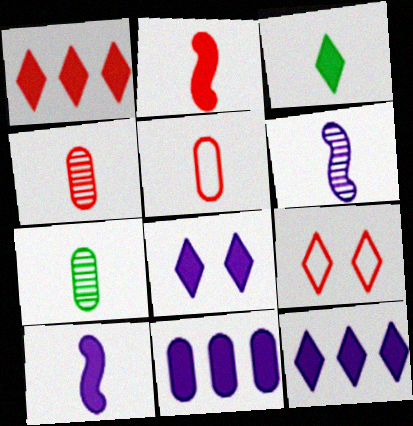[[1, 3, 8], 
[3, 5, 6], 
[8, 10, 11]]